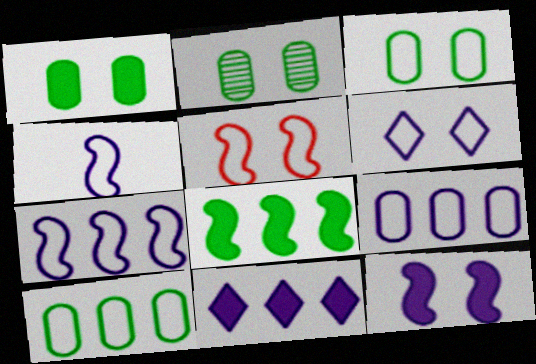[[1, 2, 3], 
[3, 5, 6], 
[4, 6, 9]]